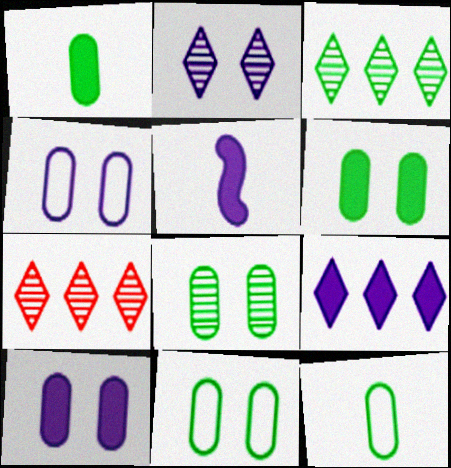[[5, 7, 11], 
[5, 9, 10], 
[6, 8, 11]]